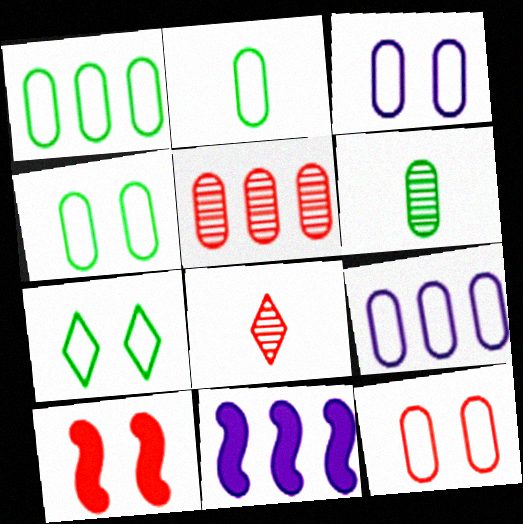[[1, 2, 4], 
[2, 9, 12], 
[3, 4, 12], 
[4, 8, 11]]